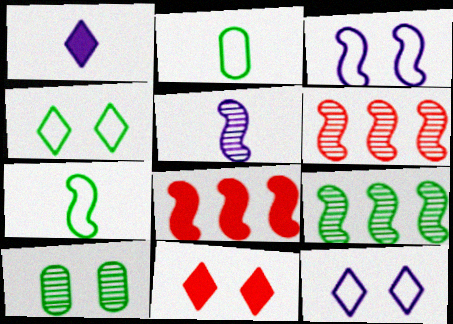[[3, 10, 11]]